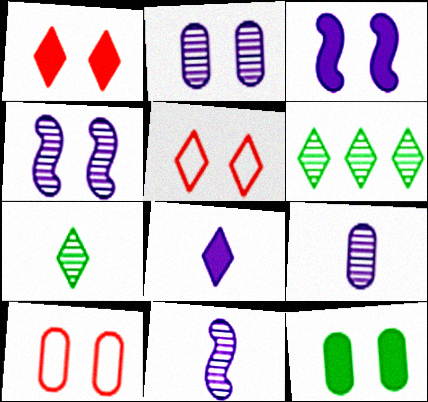[[1, 3, 12], 
[2, 10, 12], 
[4, 5, 12], 
[5, 6, 8]]